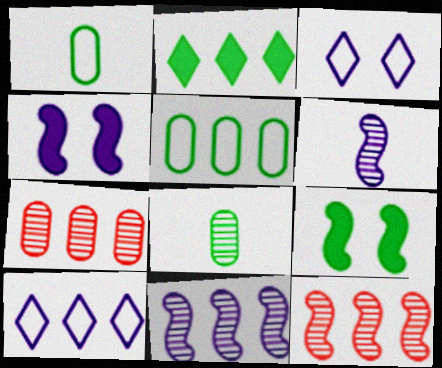[]